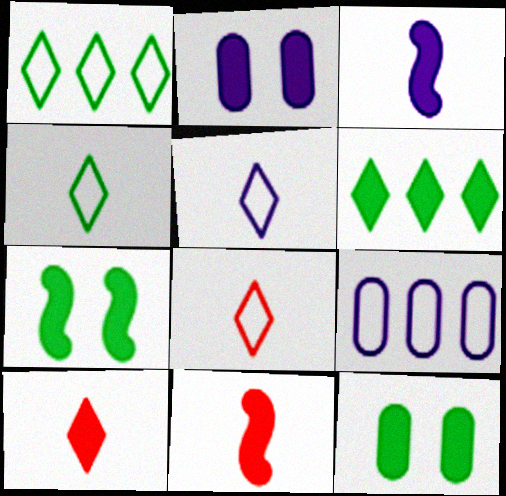[[2, 6, 11], 
[4, 5, 8]]